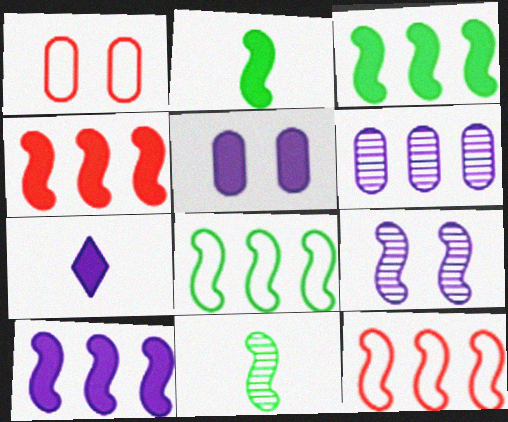[[2, 9, 12], 
[3, 4, 10], 
[5, 7, 10]]